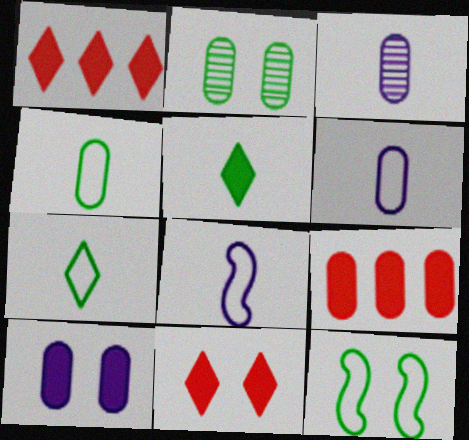[[1, 2, 8], 
[1, 3, 12], 
[2, 6, 9]]